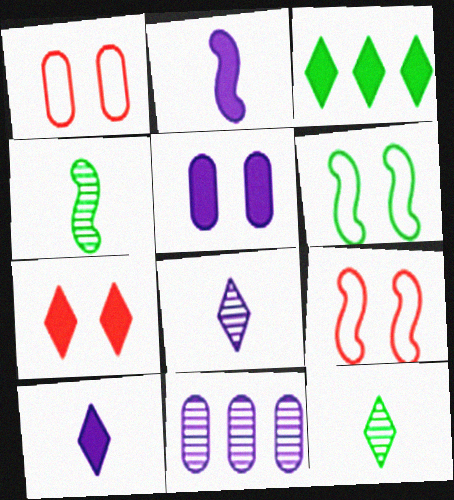[[3, 7, 10]]